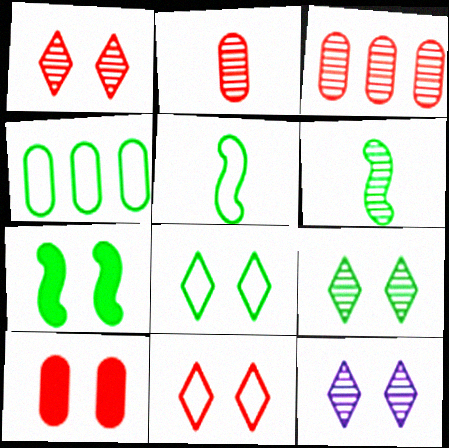[[1, 9, 12], 
[3, 6, 12], 
[4, 5, 8]]